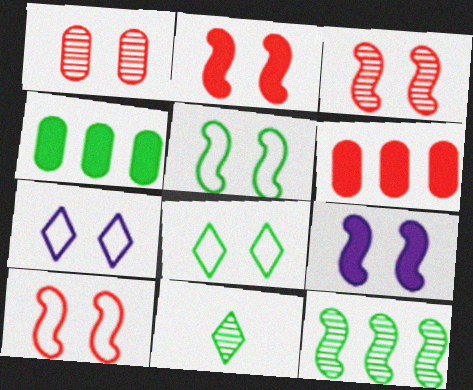[[1, 8, 9], 
[2, 3, 10], 
[3, 5, 9], 
[4, 5, 11]]